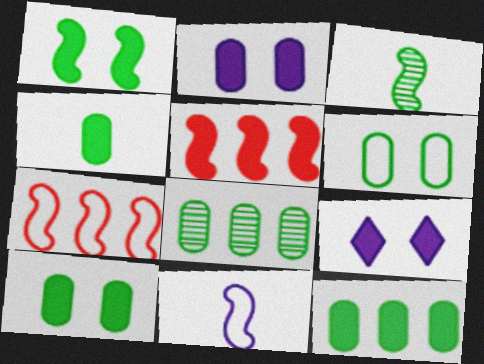[[4, 5, 9], 
[4, 6, 8], 
[4, 10, 12]]